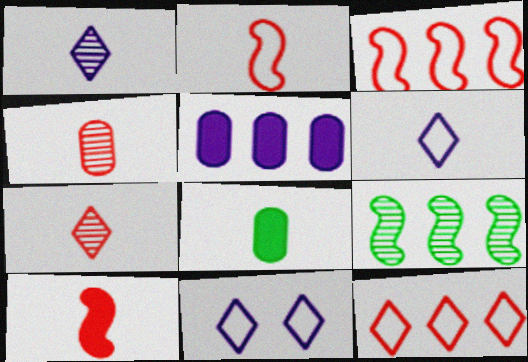[[1, 2, 8], 
[5, 9, 12]]